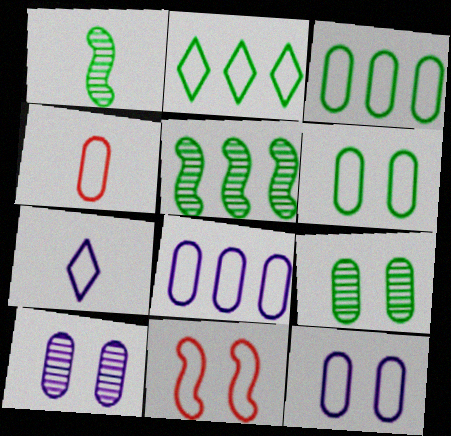[[3, 4, 12], 
[3, 7, 11], 
[4, 6, 8]]